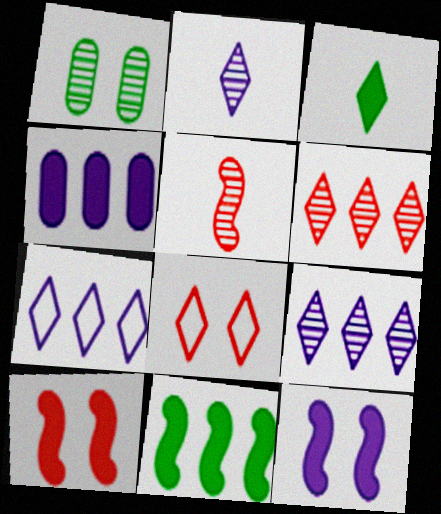[[1, 5, 9], 
[1, 8, 12], 
[3, 4, 10], 
[3, 8, 9]]